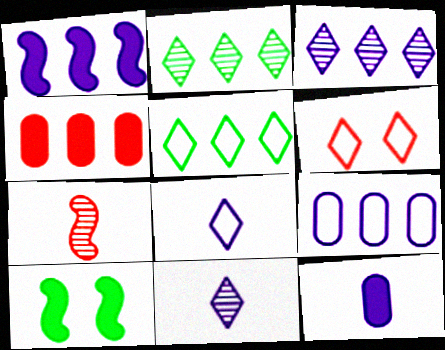[[1, 3, 9], 
[4, 6, 7], 
[5, 6, 8]]